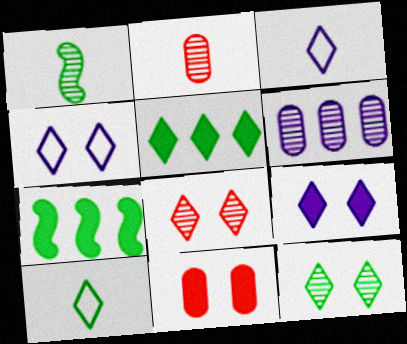[[1, 6, 8], 
[2, 4, 7], 
[3, 5, 8], 
[5, 10, 12]]